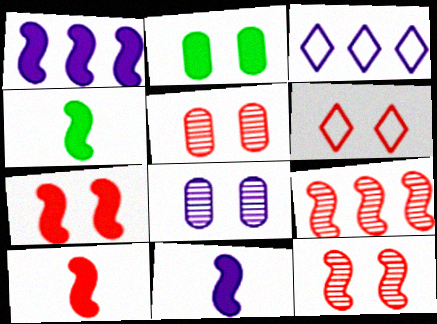[[1, 4, 7], 
[3, 4, 5], 
[3, 8, 11], 
[4, 10, 11], 
[5, 6, 7]]